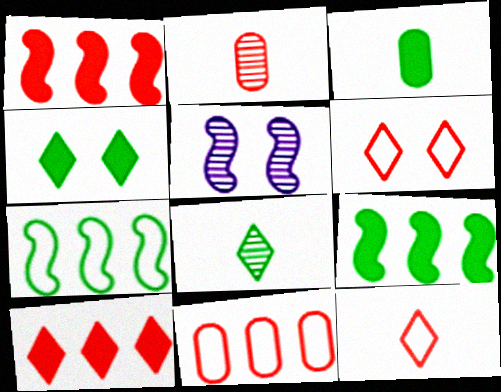[[1, 2, 6], 
[3, 4, 9]]